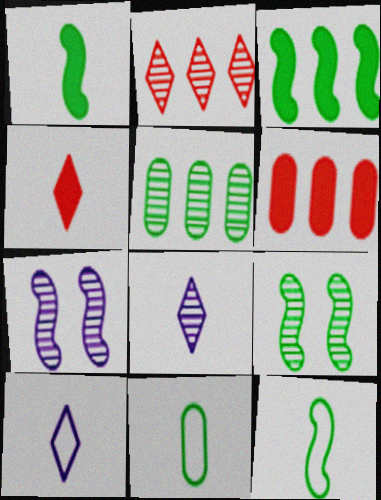[[3, 9, 12], 
[6, 9, 10]]